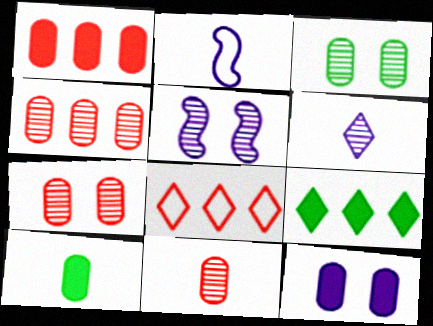[[1, 10, 12], 
[2, 7, 9], 
[4, 7, 11], 
[5, 8, 10]]